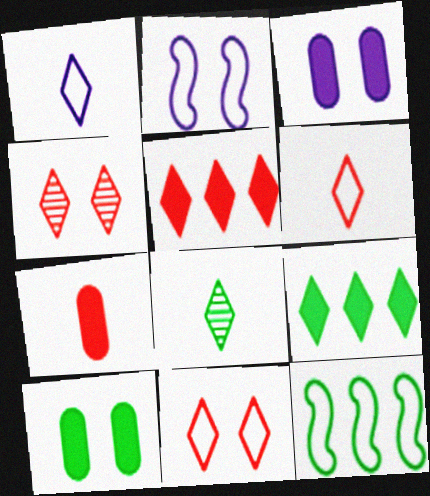[[1, 4, 9], 
[2, 4, 10], 
[4, 5, 6], 
[8, 10, 12]]